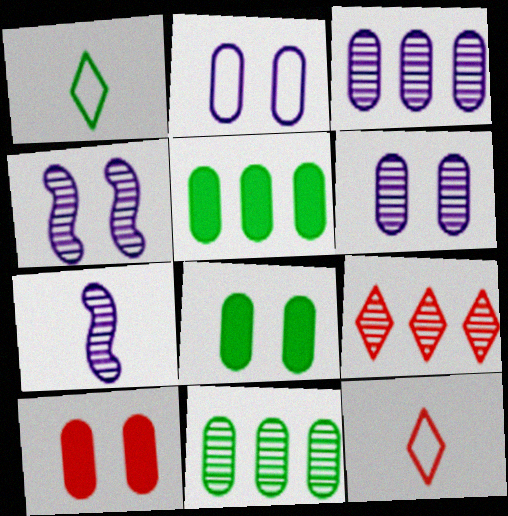[[4, 5, 12]]